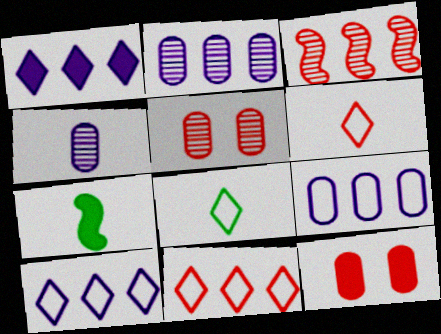[[1, 7, 12], 
[3, 6, 12], 
[4, 6, 7], 
[5, 7, 10]]